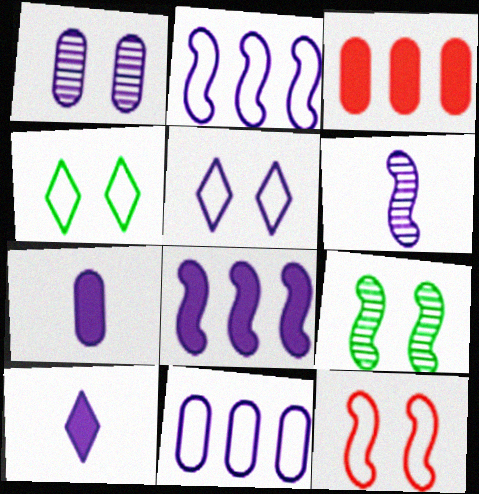[[1, 2, 10], 
[1, 7, 11], 
[3, 4, 6]]